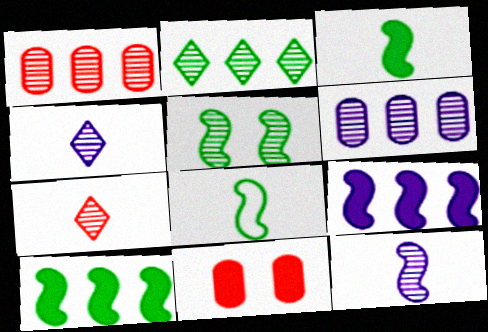[[1, 4, 5], 
[5, 6, 7], 
[5, 8, 10]]